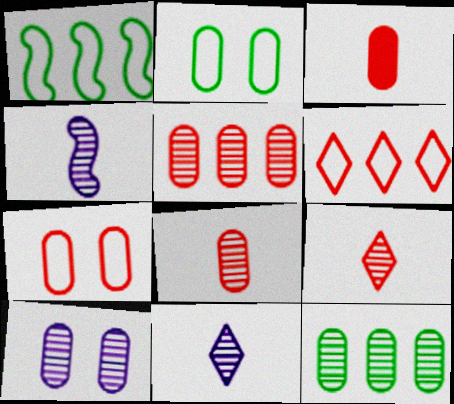[[3, 5, 7], 
[8, 10, 12]]